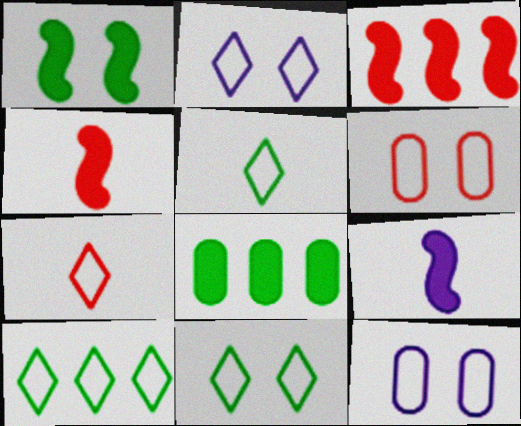[[1, 3, 9], 
[2, 7, 10], 
[5, 10, 11]]